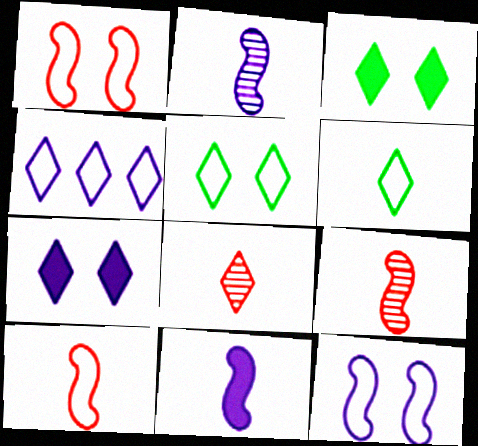[[3, 4, 8]]